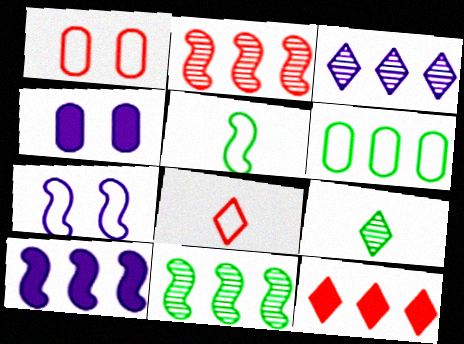[[1, 9, 10], 
[4, 8, 11], 
[6, 7, 8]]